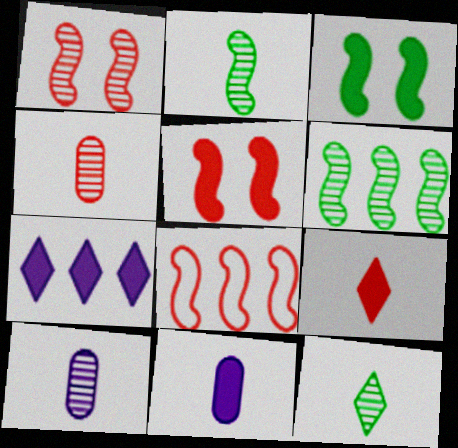[]